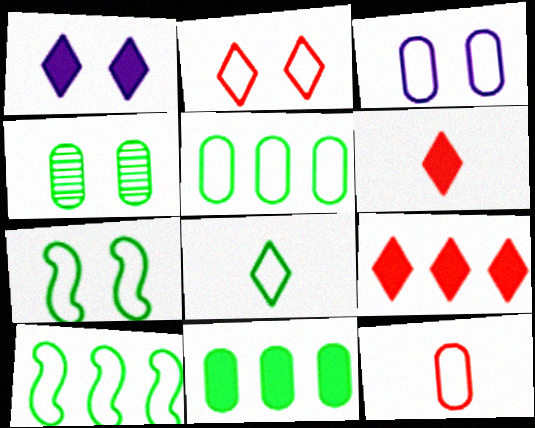[[2, 3, 7], 
[3, 5, 12], 
[5, 7, 8]]